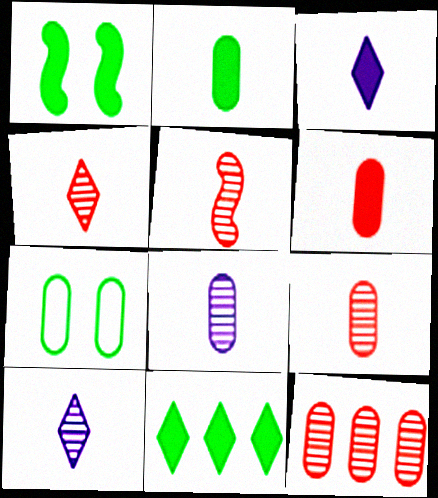[[1, 2, 11], 
[4, 5, 9]]